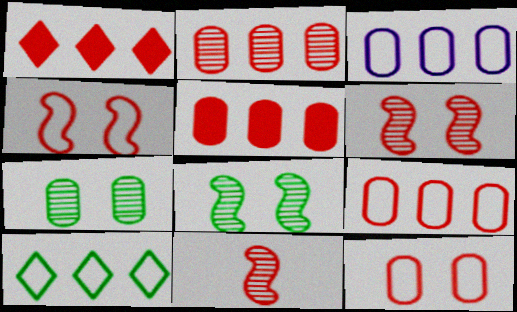[[1, 11, 12], 
[2, 5, 9]]